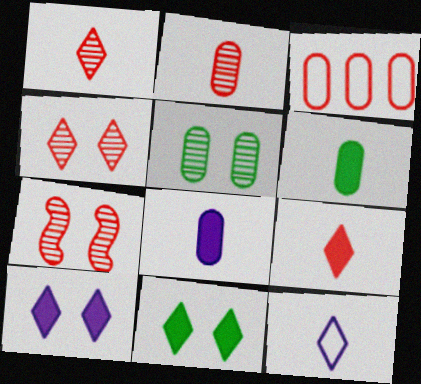[[3, 5, 8], 
[3, 7, 9]]